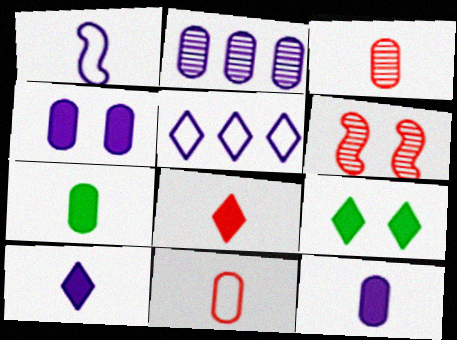[[5, 6, 7]]